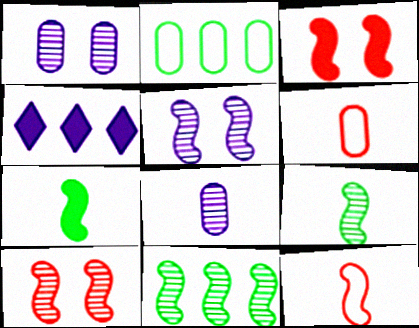[]